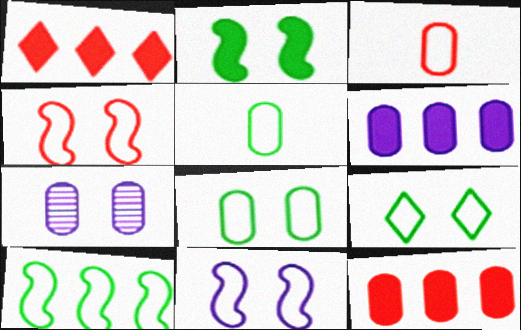[[5, 7, 12], 
[5, 9, 10]]